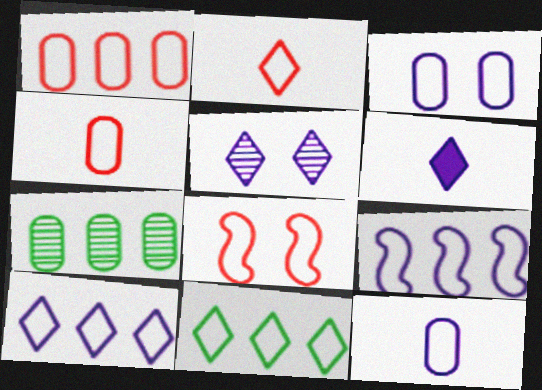[[1, 2, 8], 
[1, 9, 11], 
[5, 6, 10], 
[6, 7, 8], 
[8, 11, 12]]